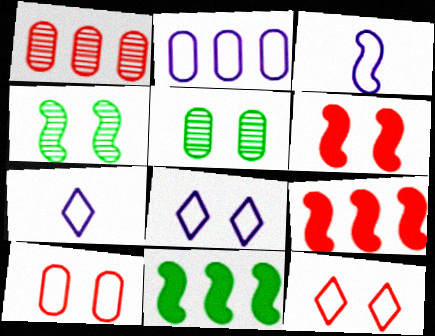[[2, 3, 8], 
[3, 4, 9], 
[5, 6, 8], 
[5, 7, 9]]